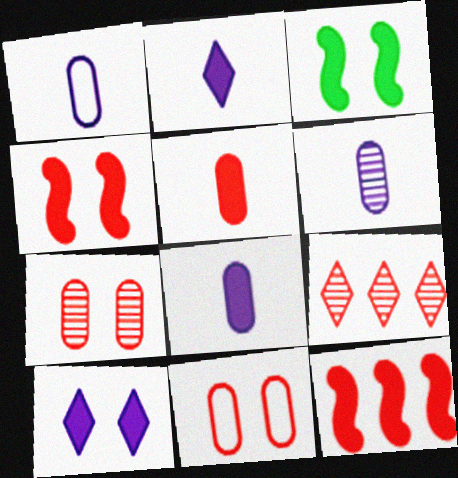[[1, 3, 9], 
[1, 6, 8]]